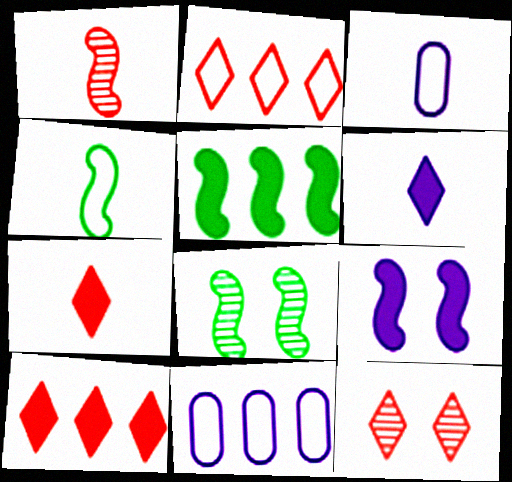[[2, 7, 12], 
[3, 5, 12], 
[3, 8, 10], 
[4, 5, 8], 
[7, 8, 11]]